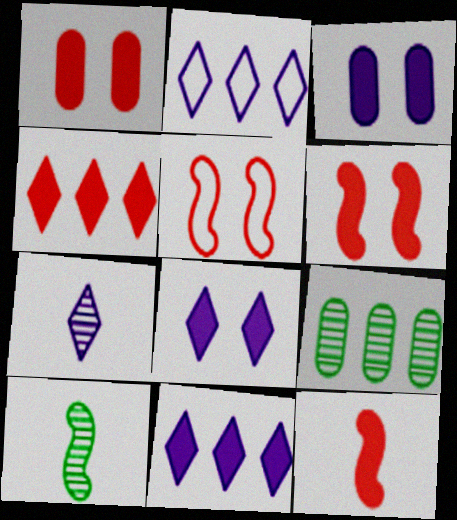[[1, 2, 10], 
[1, 4, 12], 
[2, 7, 8]]